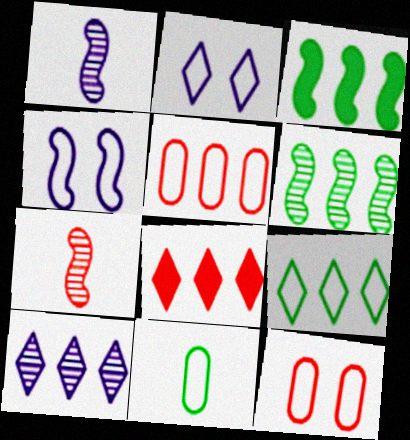[[3, 4, 7], 
[3, 5, 10], 
[7, 8, 12], 
[8, 9, 10]]